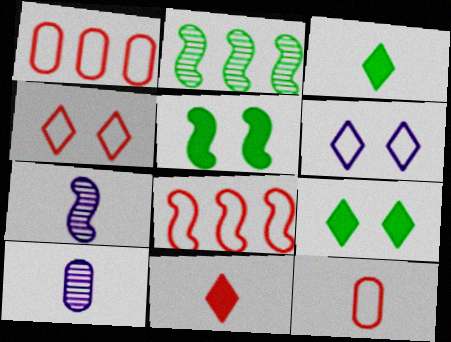[[1, 7, 9], 
[3, 7, 12], 
[4, 8, 12], 
[5, 7, 8], 
[8, 9, 10]]